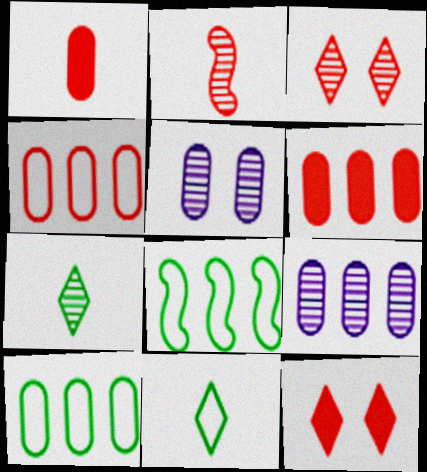[[1, 5, 10], 
[2, 4, 12], 
[6, 9, 10]]